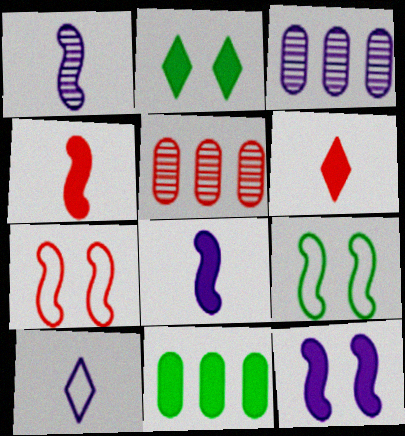[[3, 6, 9], 
[3, 10, 12], 
[5, 6, 7], 
[6, 11, 12]]